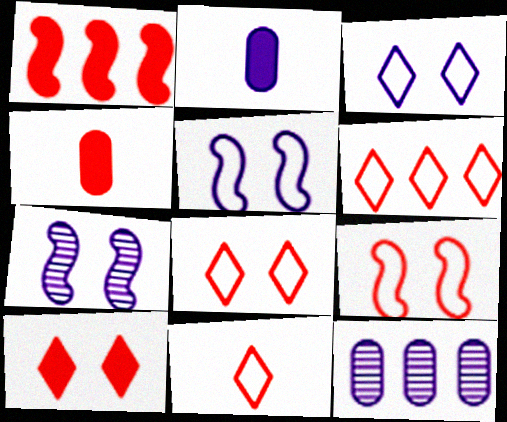[[1, 4, 10], 
[6, 8, 11]]